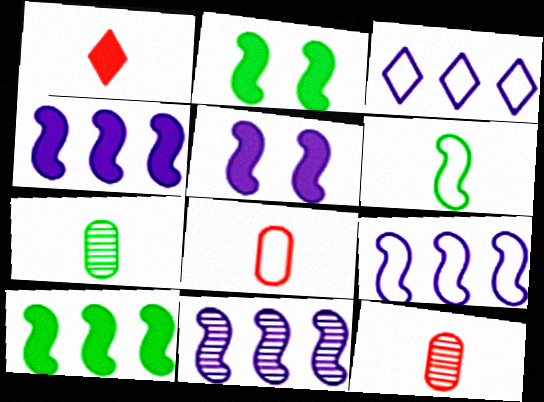[[2, 3, 12], 
[4, 9, 11]]